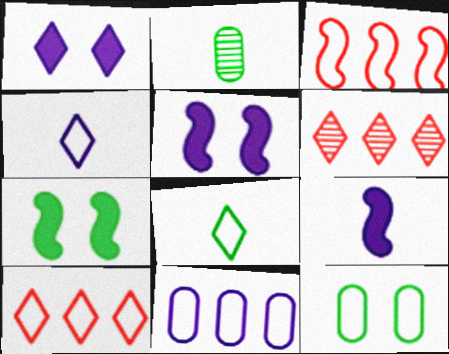[[1, 2, 3], 
[1, 6, 8], 
[2, 5, 10], 
[3, 4, 12], 
[6, 9, 12]]